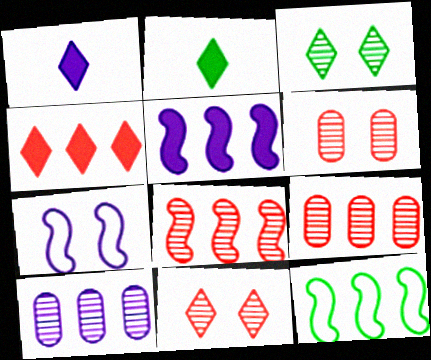[[1, 6, 12], 
[1, 7, 10], 
[2, 7, 9], 
[4, 10, 12], 
[5, 8, 12]]